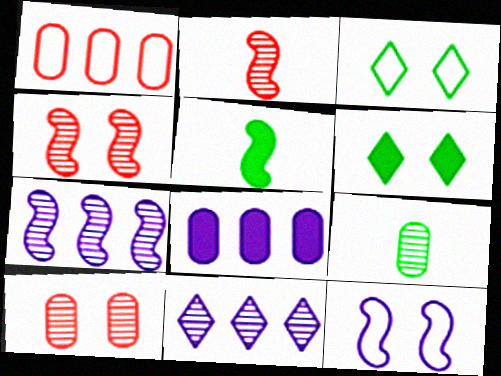[[2, 3, 8], 
[4, 9, 11], 
[6, 10, 12]]